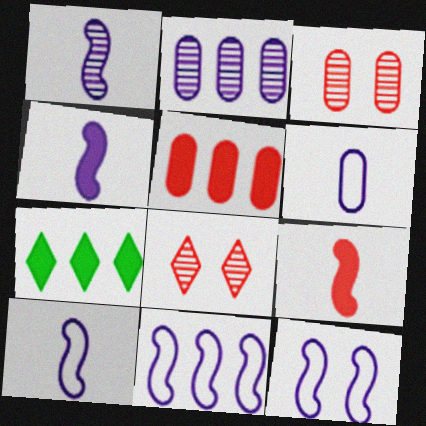[[1, 4, 10], 
[3, 7, 10], 
[10, 11, 12]]